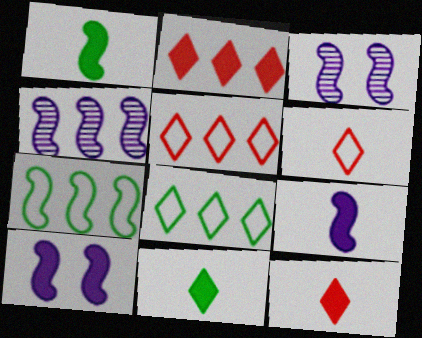[]